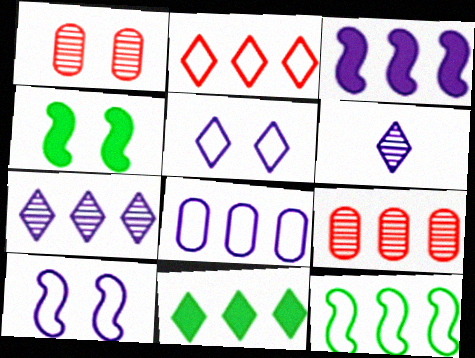[[1, 4, 5], 
[2, 7, 11], 
[2, 8, 12], 
[3, 7, 8]]